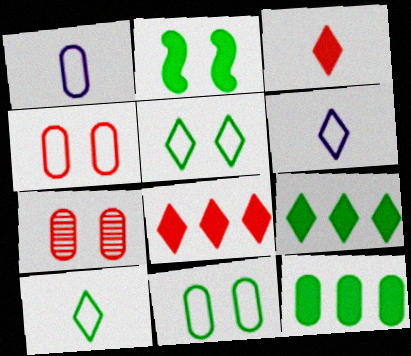[[1, 7, 12]]